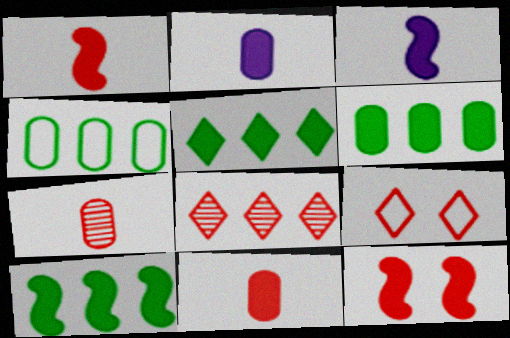[[2, 5, 12], 
[3, 10, 12], 
[5, 6, 10]]